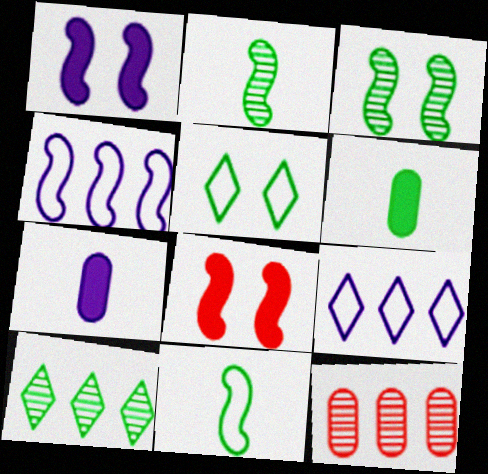[[2, 4, 8]]